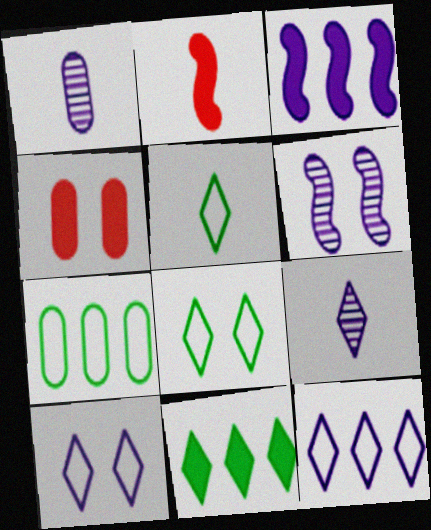[[1, 2, 5], 
[1, 3, 10], 
[1, 4, 7], 
[4, 6, 8]]